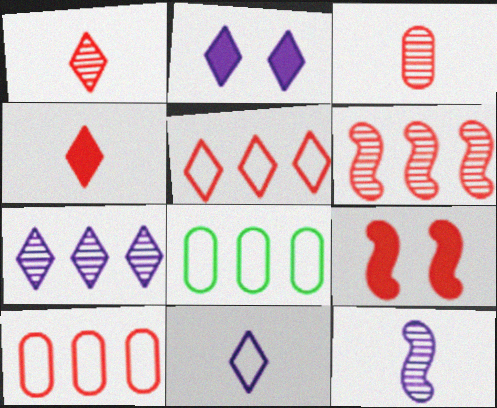[[1, 9, 10], 
[2, 7, 11], 
[3, 5, 9]]